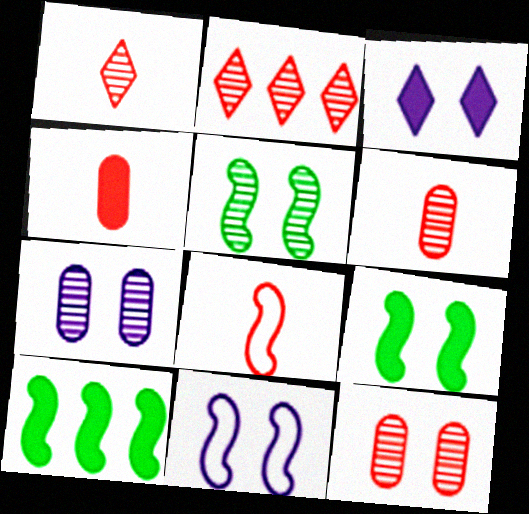[[1, 4, 8], 
[3, 4, 10], 
[3, 7, 11]]